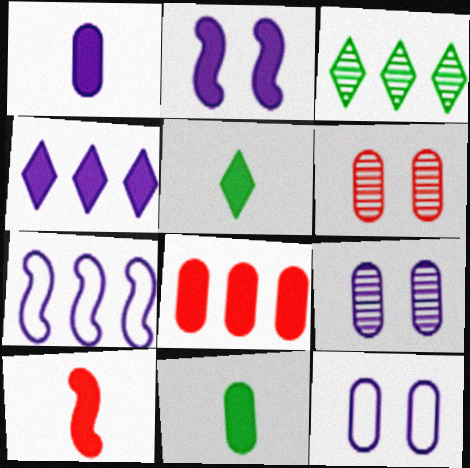[[1, 2, 4], 
[1, 5, 10], 
[2, 5, 8], 
[3, 7, 8], 
[3, 10, 12], 
[5, 6, 7]]